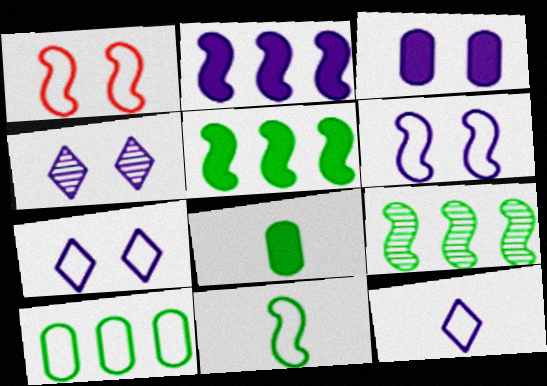[[1, 10, 12], 
[3, 4, 6]]